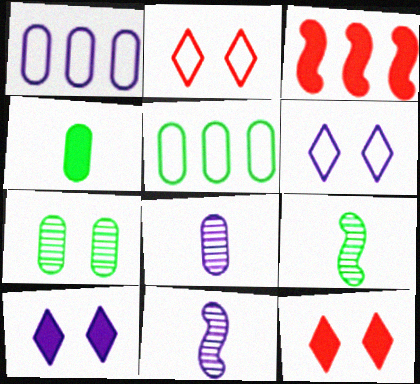[[1, 9, 12], 
[1, 10, 11], 
[3, 4, 10], 
[4, 5, 7], 
[5, 11, 12]]